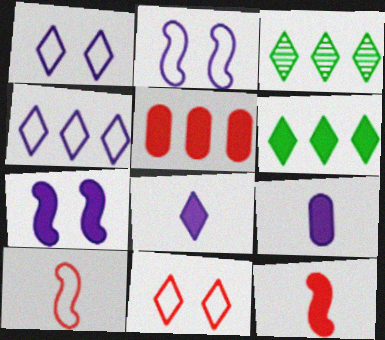[[3, 8, 11]]